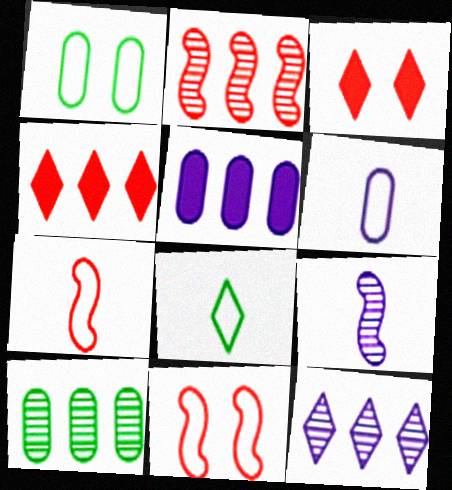[[1, 4, 9], 
[2, 10, 12], 
[3, 8, 12], 
[6, 7, 8]]